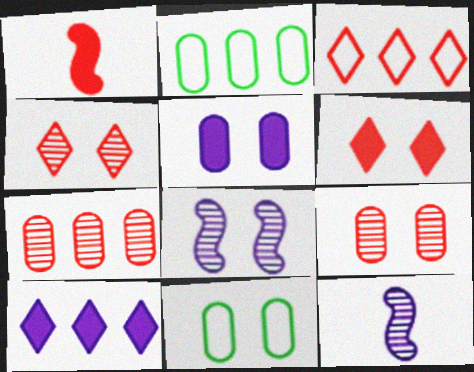[[1, 3, 9], 
[2, 6, 12], 
[5, 9, 11], 
[6, 8, 11]]